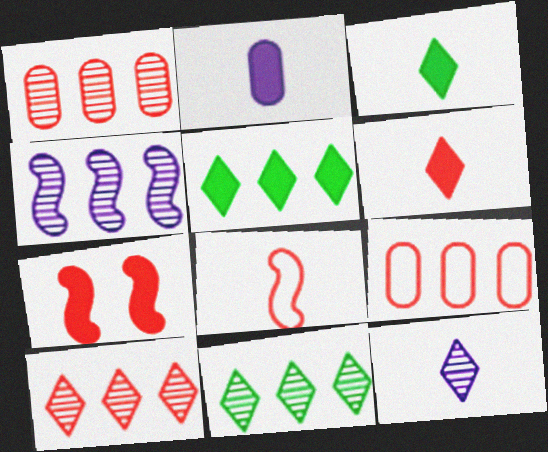[[1, 4, 11], 
[2, 5, 7], 
[4, 5, 9]]